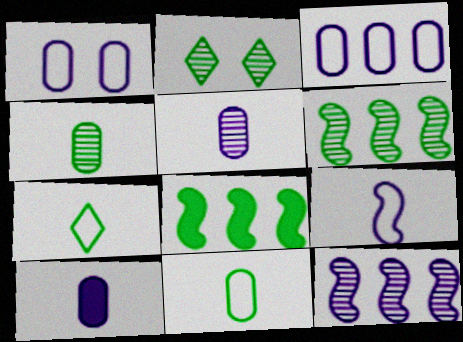[[2, 4, 6], 
[2, 8, 11]]